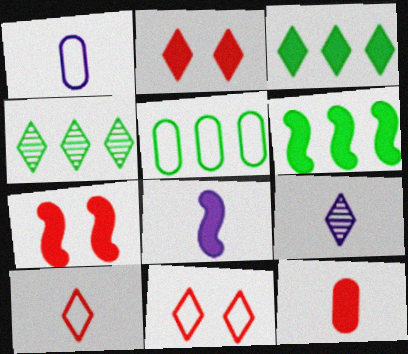[[1, 4, 7], 
[1, 8, 9], 
[3, 9, 11], 
[4, 5, 6], 
[5, 7, 9], 
[6, 7, 8]]